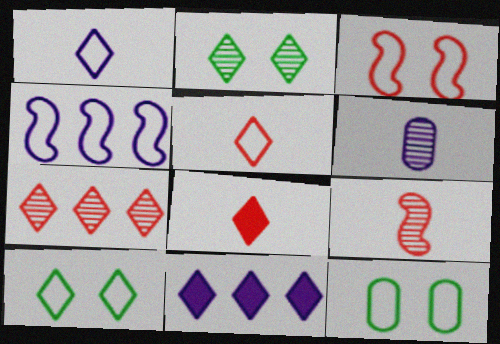[[2, 5, 11], 
[4, 5, 12], 
[9, 11, 12]]